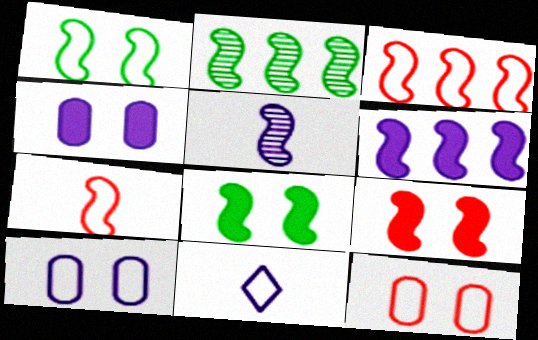[[2, 3, 6], 
[3, 5, 8]]